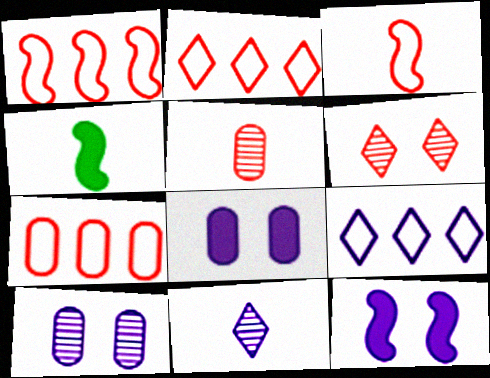[[1, 2, 7], 
[2, 4, 10]]